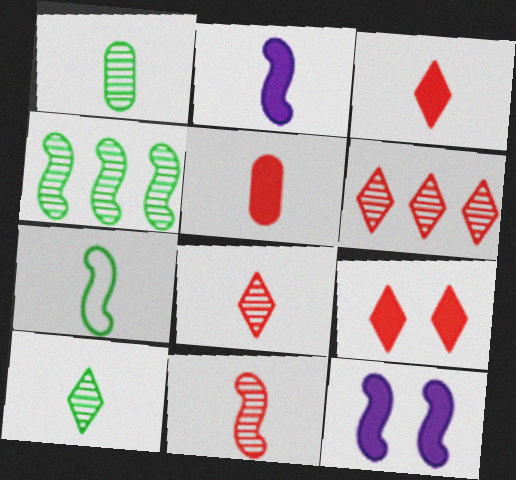[[2, 7, 11]]